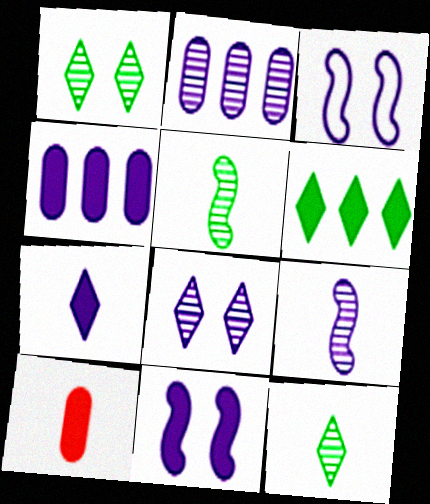[[2, 3, 7], 
[2, 8, 9], 
[4, 7, 11], 
[6, 10, 11]]